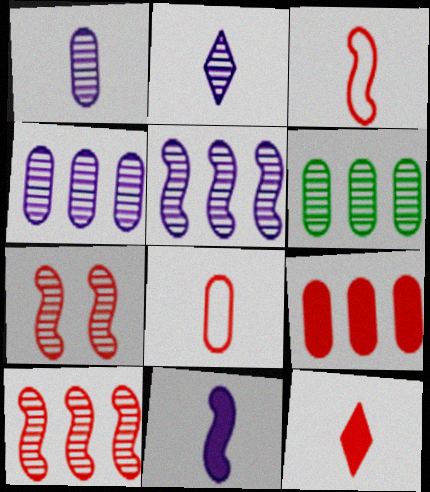[[2, 6, 7]]